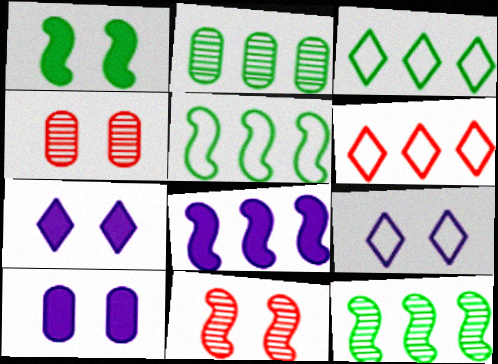[[1, 4, 9], 
[2, 6, 8]]